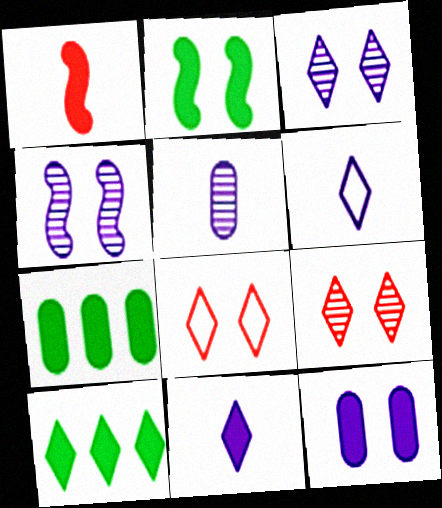[[1, 10, 12], 
[6, 9, 10]]